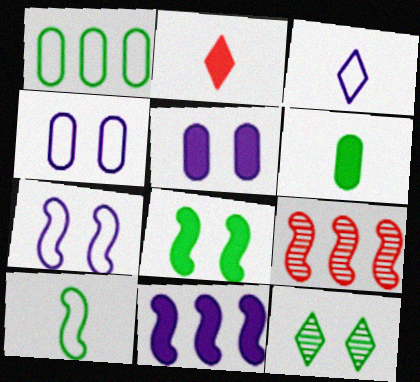[]